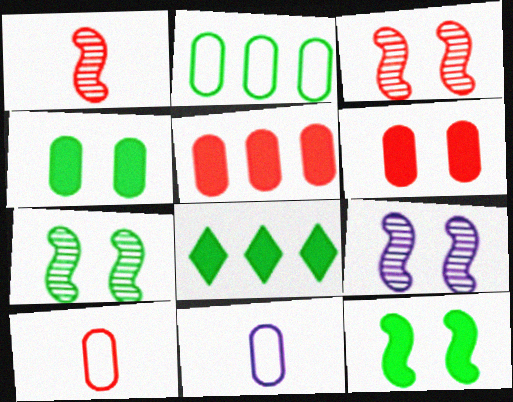[[3, 7, 9], 
[3, 8, 11], 
[8, 9, 10]]